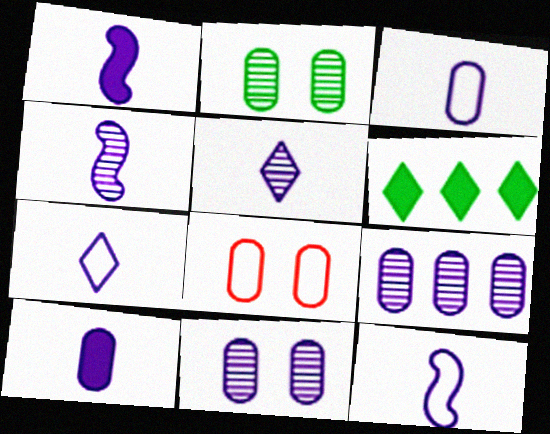[[1, 3, 5], 
[1, 4, 12], 
[3, 7, 12], 
[4, 6, 8], 
[4, 7, 10], 
[5, 10, 12]]